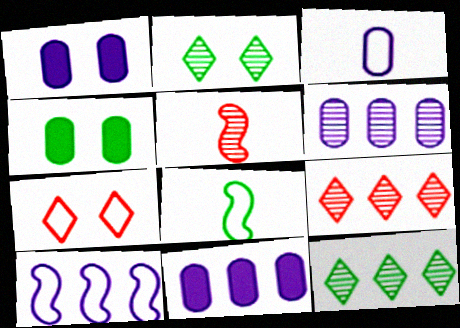[[1, 3, 6], 
[1, 8, 9], 
[2, 5, 6], 
[4, 8, 12]]